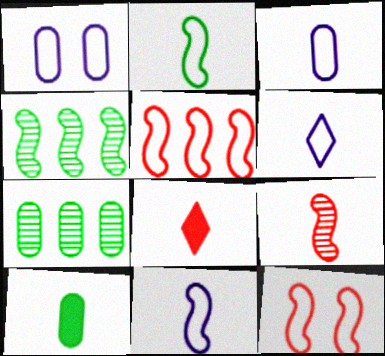[[1, 4, 8], 
[3, 6, 11], 
[6, 9, 10]]